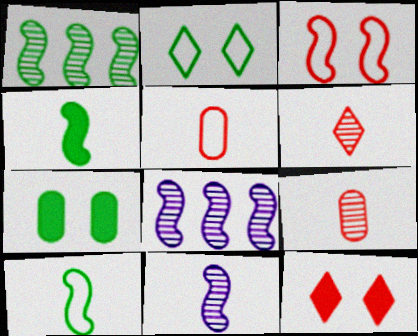[[3, 4, 8]]